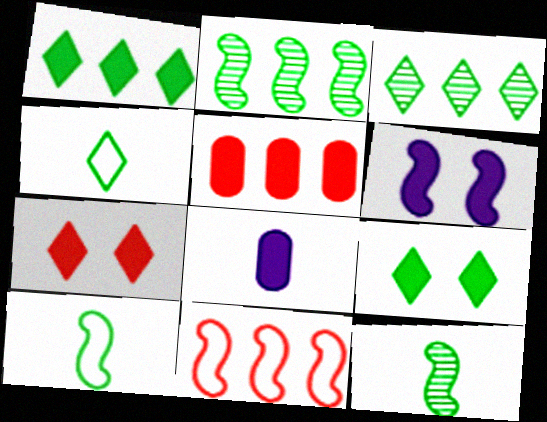[[3, 4, 9], 
[6, 11, 12]]